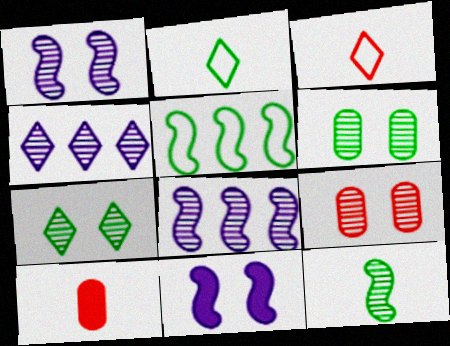[[1, 7, 9], 
[4, 9, 12]]